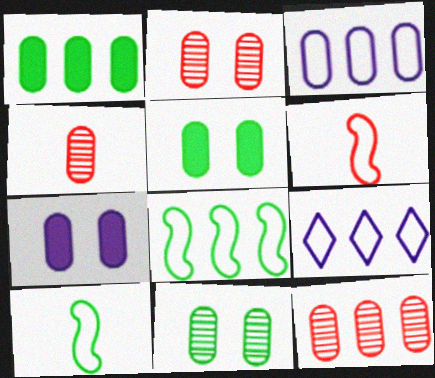[[1, 3, 12], 
[2, 4, 12], 
[3, 4, 5]]